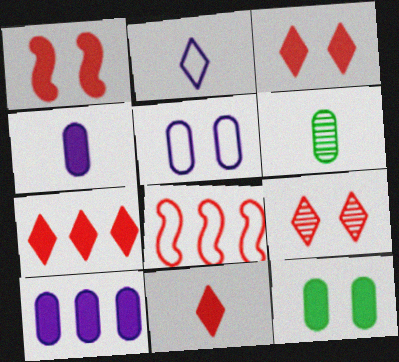[[3, 7, 11]]